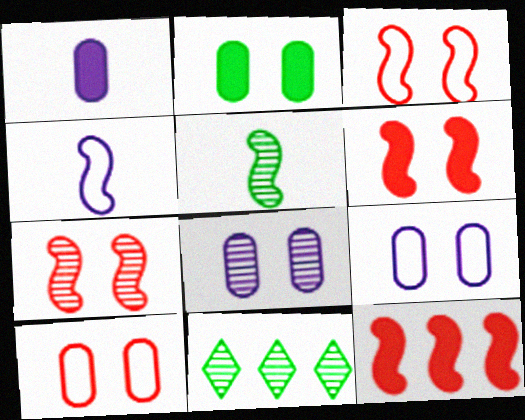[[1, 3, 11], 
[2, 8, 10], 
[3, 6, 7]]